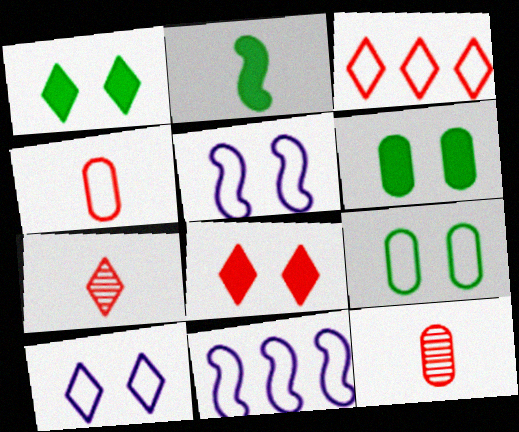[[1, 11, 12], 
[3, 7, 8], 
[6, 7, 11]]